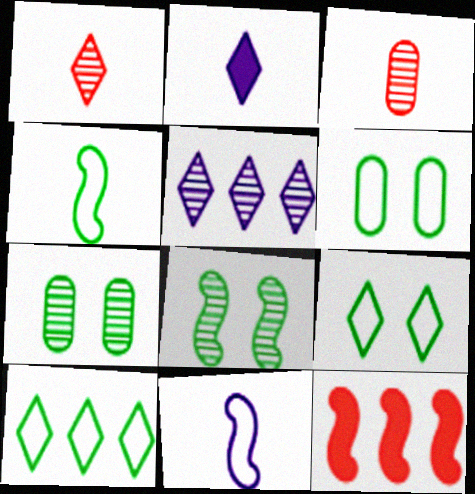[[2, 3, 4], 
[3, 5, 8], 
[4, 6, 10], 
[8, 11, 12]]